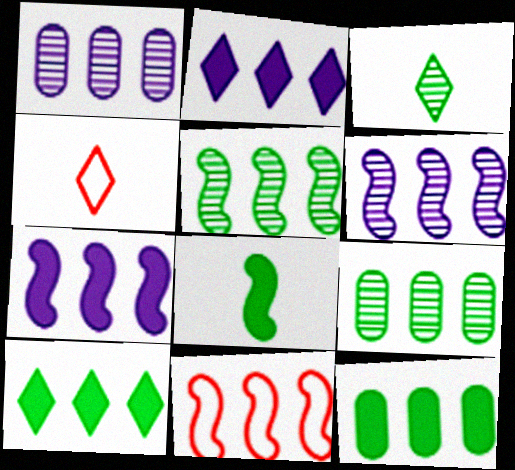[[1, 10, 11], 
[2, 9, 11], 
[5, 7, 11]]